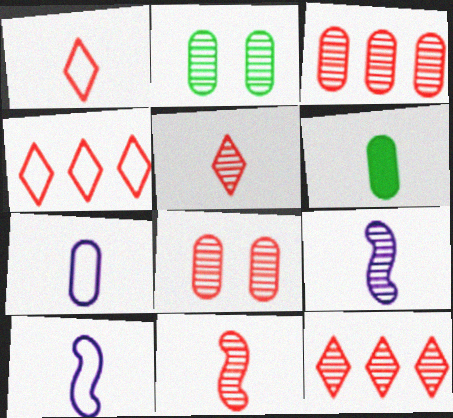[[1, 6, 9], 
[2, 9, 12], 
[5, 6, 10], 
[8, 11, 12]]